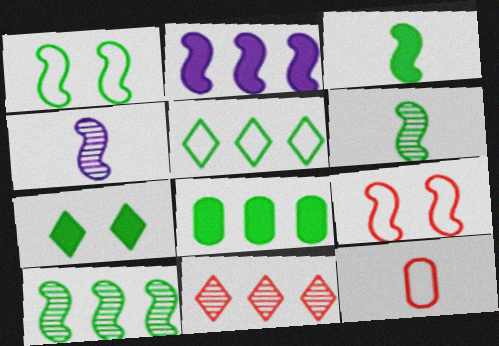[[1, 3, 10], 
[2, 6, 9], 
[3, 7, 8], 
[5, 8, 10]]